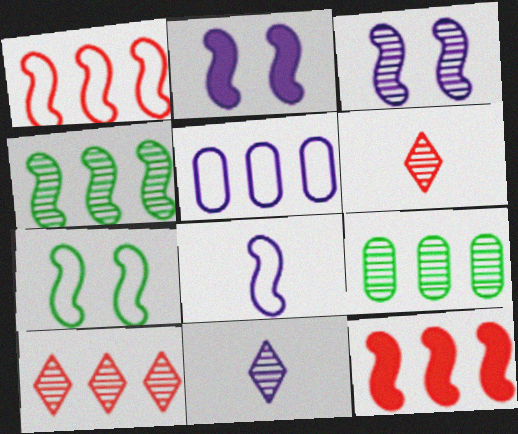[[1, 7, 8], 
[2, 5, 11], 
[3, 6, 9]]